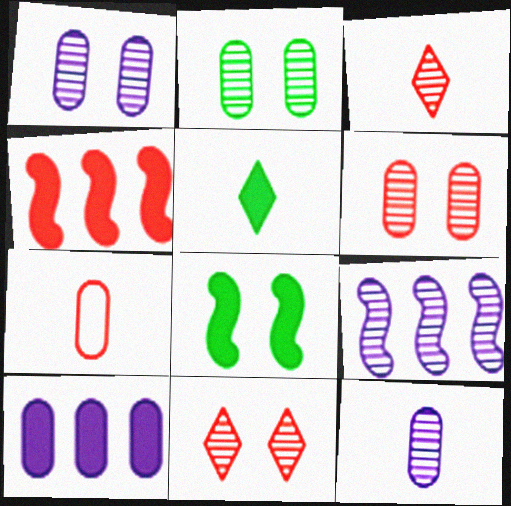[[1, 2, 6], 
[2, 3, 9], 
[2, 7, 10], 
[4, 7, 11]]